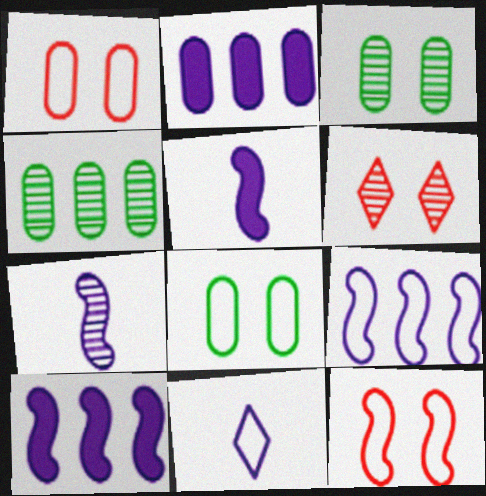[[4, 6, 7]]